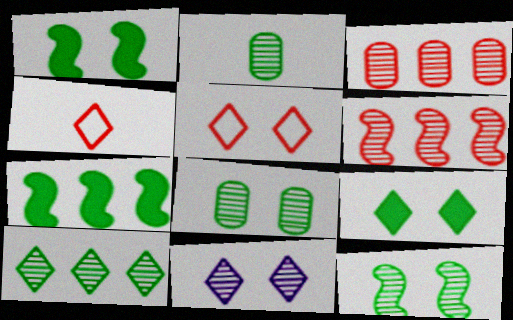[[2, 6, 11], 
[2, 10, 12], 
[5, 9, 11]]